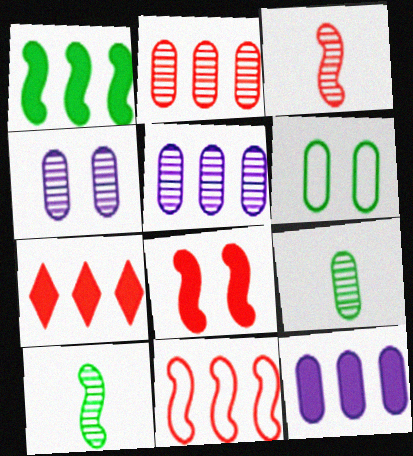[[1, 7, 12], 
[2, 4, 9], 
[2, 7, 11], 
[3, 8, 11]]